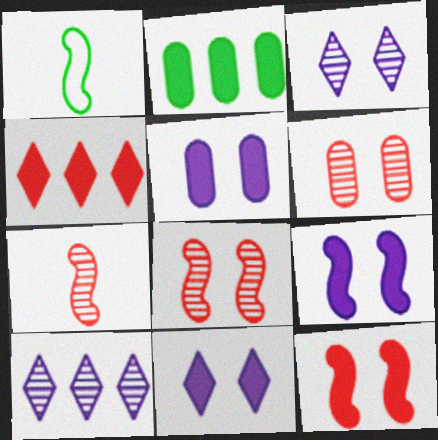[[5, 9, 11]]